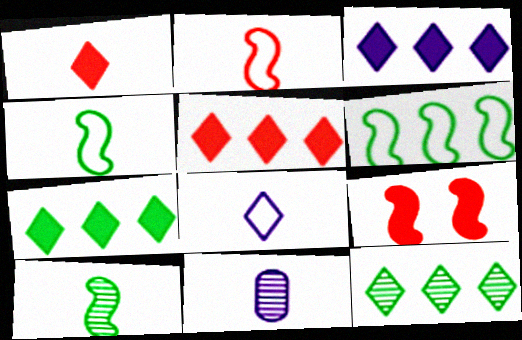[[1, 4, 11], 
[3, 5, 7]]